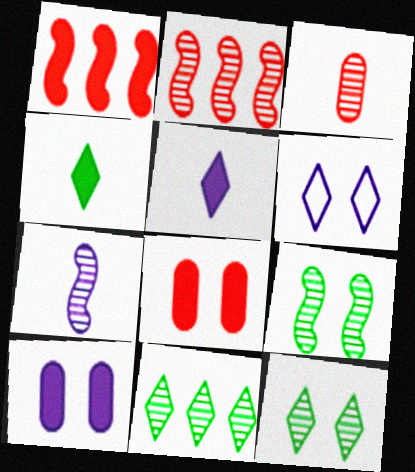[[1, 4, 10], 
[2, 7, 9], 
[6, 8, 9]]